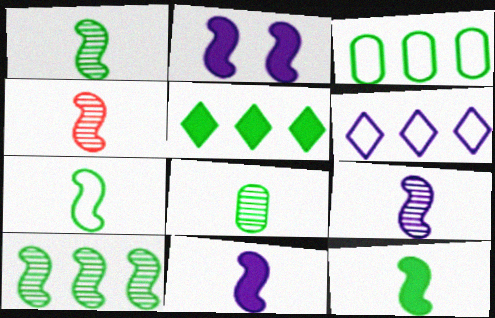[[1, 4, 9], 
[1, 7, 12], 
[3, 5, 10], 
[4, 7, 11]]